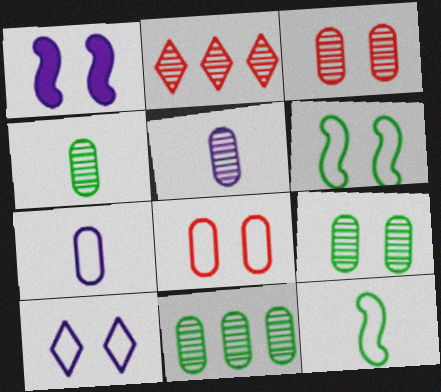[[3, 5, 11], 
[4, 9, 11], 
[6, 8, 10]]